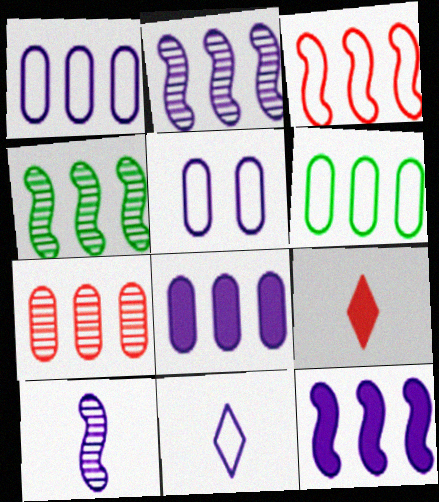[[3, 4, 12], 
[4, 5, 9], 
[6, 7, 8]]